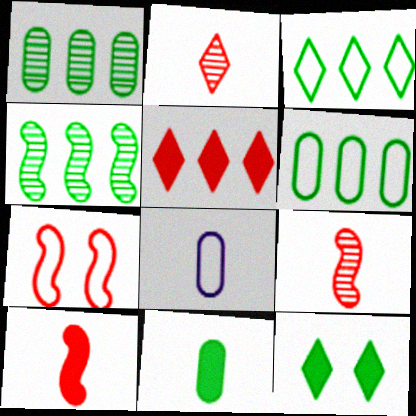[[3, 7, 8]]